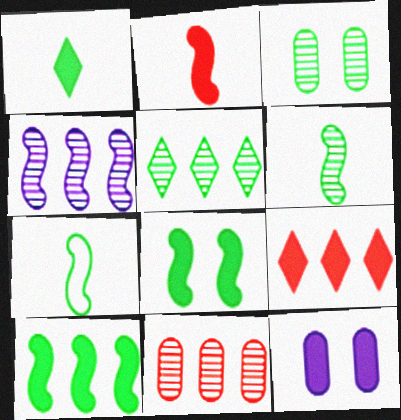[[3, 5, 6], 
[4, 5, 11]]